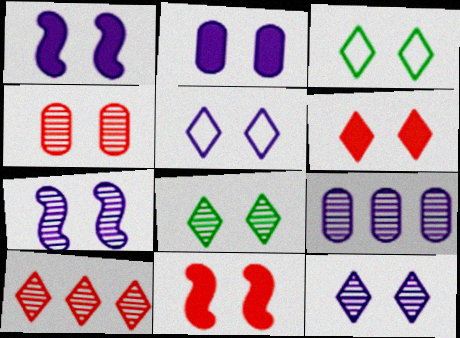[[1, 3, 4], 
[2, 5, 7], 
[3, 6, 12], 
[4, 7, 8], 
[5, 6, 8]]